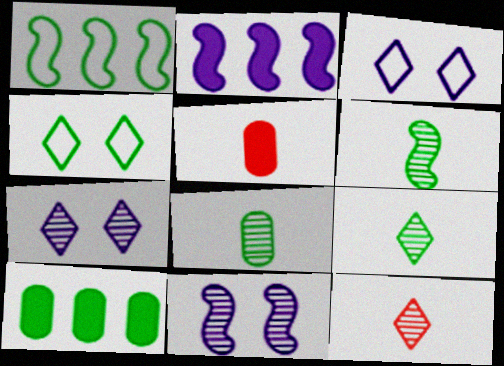[[1, 5, 7], 
[4, 6, 10], 
[6, 8, 9]]